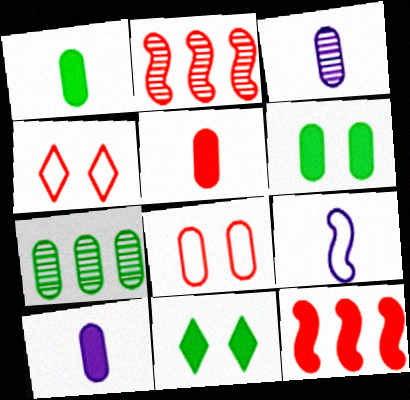[[1, 5, 10], 
[2, 4, 5], 
[7, 8, 10], 
[10, 11, 12]]